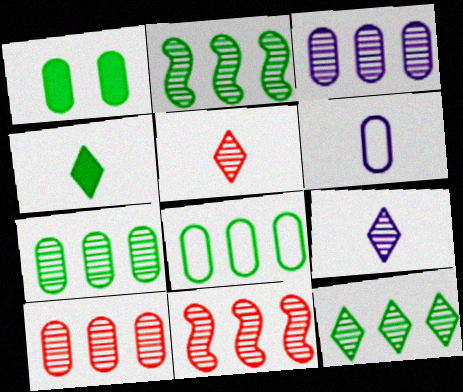[[1, 6, 10], 
[2, 7, 12], 
[3, 7, 10], 
[3, 11, 12]]